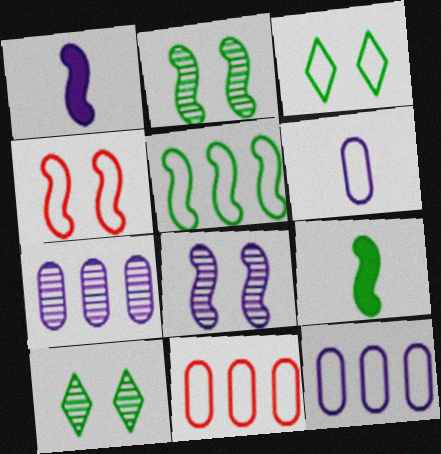[[1, 10, 11], 
[2, 5, 9]]